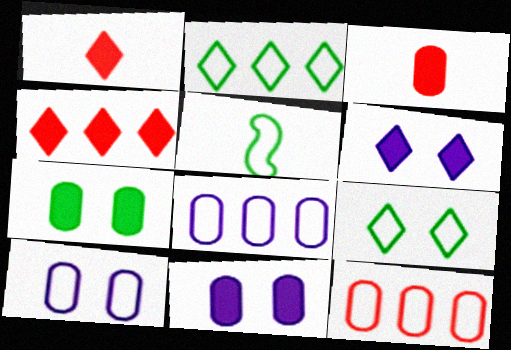[]